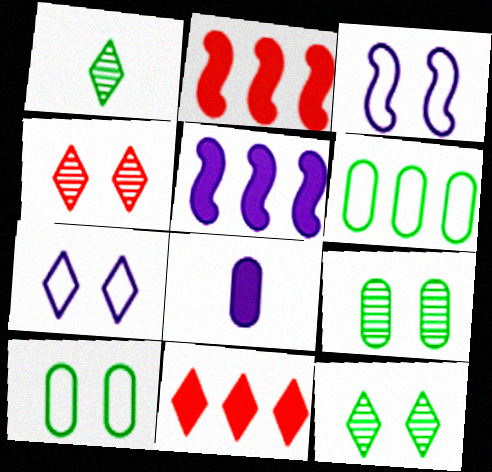[[1, 7, 11]]